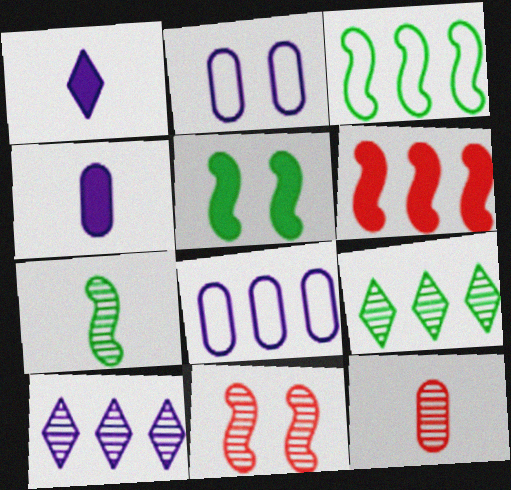[[3, 5, 7], 
[6, 8, 9]]